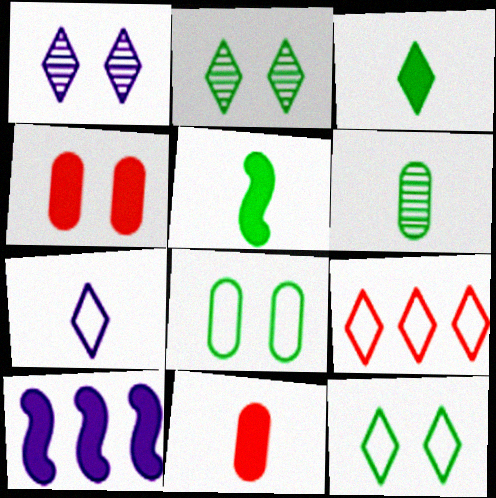[[1, 3, 9], 
[3, 4, 10], 
[7, 9, 12]]